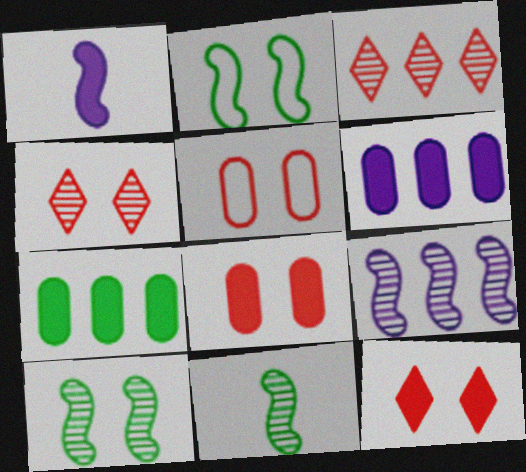[[1, 7, 12]]